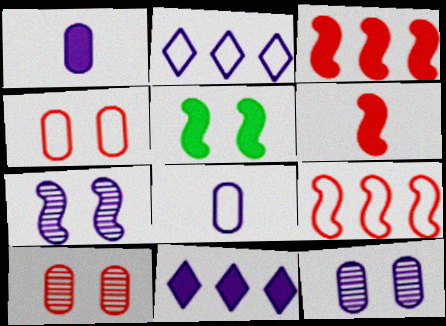[[1, 2, 7], 
[7, 8, 11]]